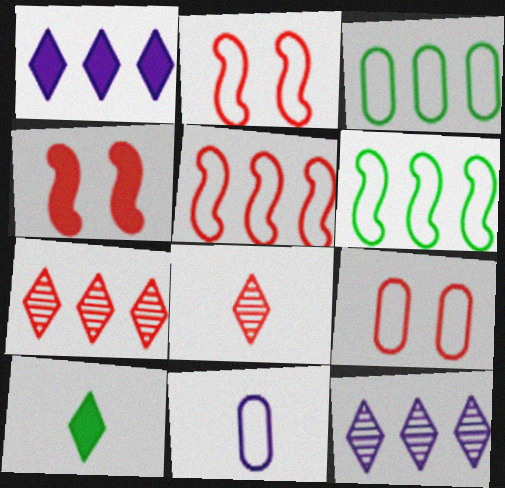[[3, 9, 11]]